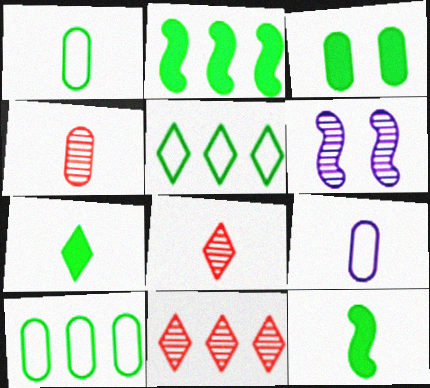[[2, 3, 7], 
[8, 9, 12]]